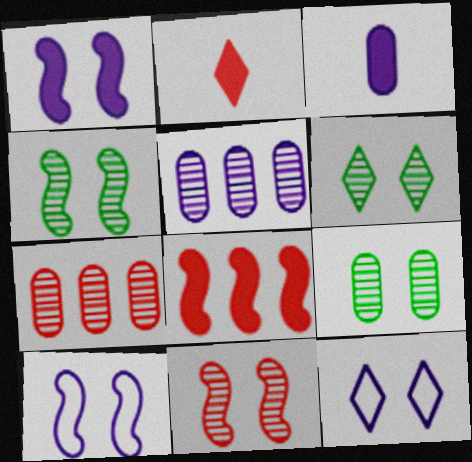[[4, 6, 9]]